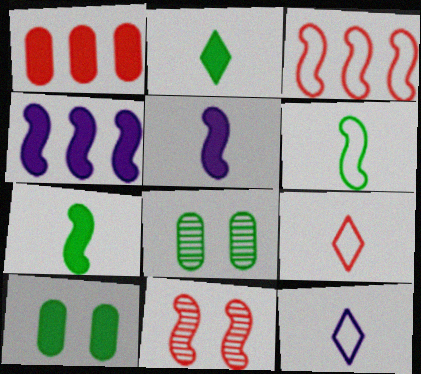[[1, 9, 11], 
[4, 6, 11], 
[4, 8, 9]]